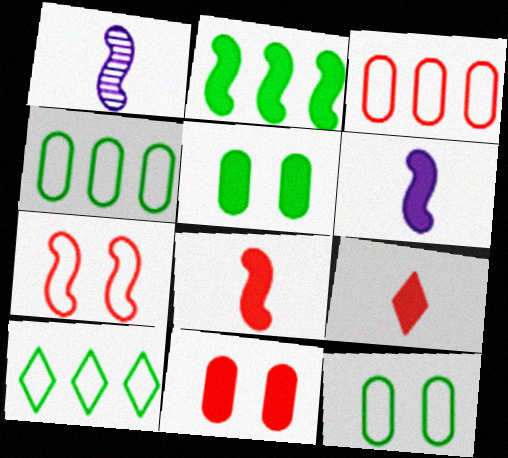[[1, 2, 7], 
[1, 10, 11]]